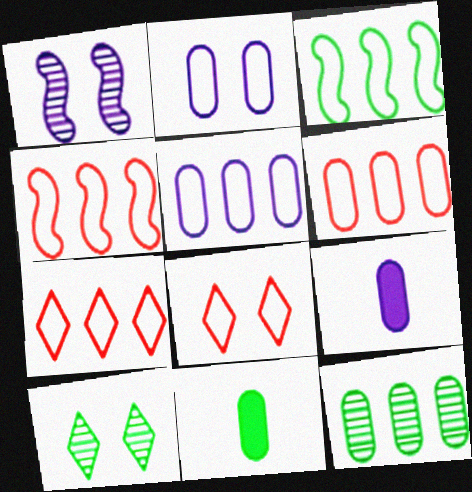[[1, 7, 11], 
[3, 5, 7], 
[3, 10, 11], 
[4, 6, 7], 
[4, 9, 10]]